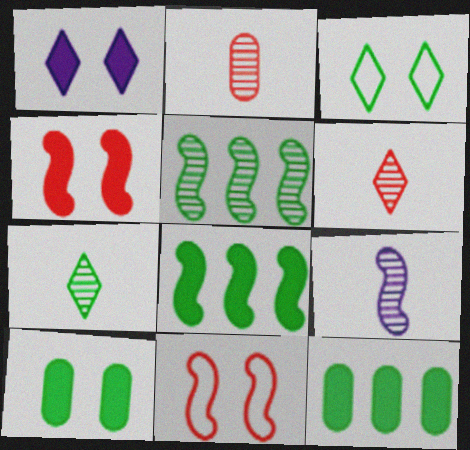[[1, 4, 10], 
[2, 7, 9], 
[8, 9, 11]]